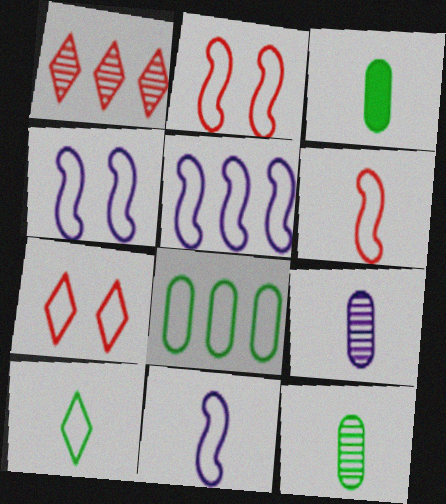[[1, 3, 4], 
[4, 5, 11], 
[7, 8, 11]]